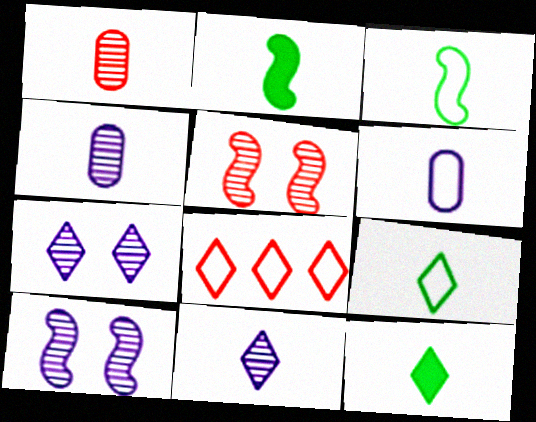[[7, 8, 12]]